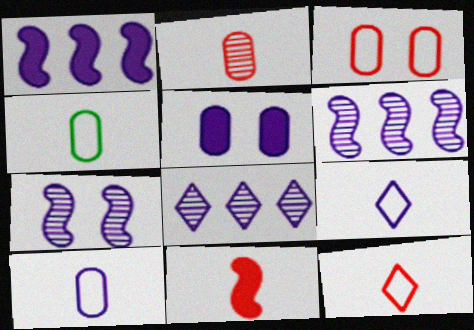[[2, 11, 12], 
[5, 6, 9]]